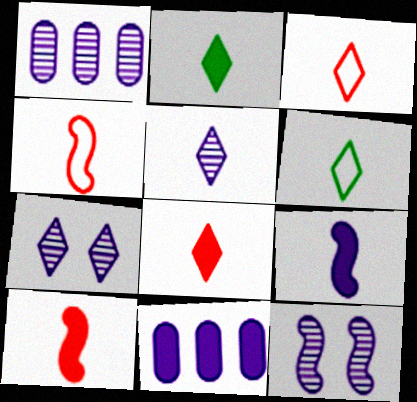[[1, 5, 12], 
[2, 3, 5], 
[5, 6, 8]]